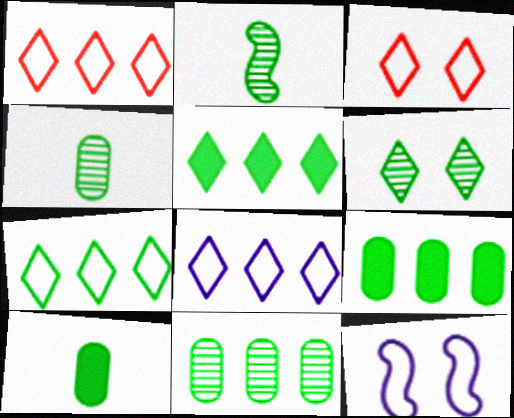[[1, 7, 8], 
[2, 6, 11]]